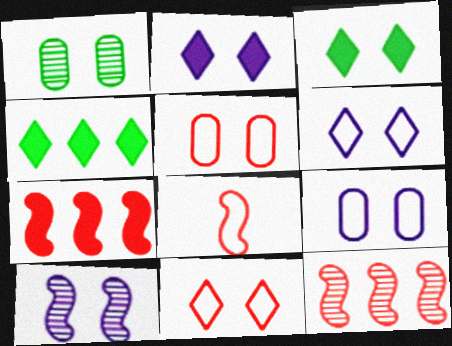[[2, 9, 10], 
[3, 5, 10]]